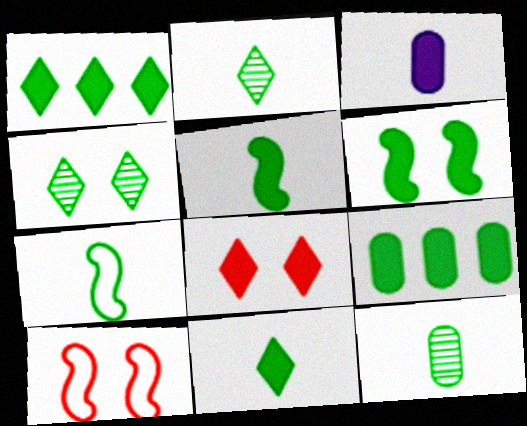[[4, 7, 9], 
[6, 9, 11], 
[7, 11, 12]]